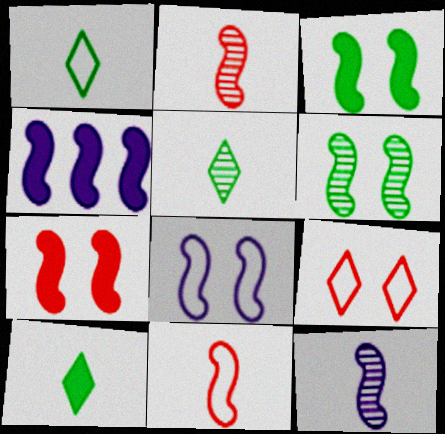[[1, 5, 10], 
[4, 6, 11], 
[4, 8, 12], 
[6, 7, 8]]